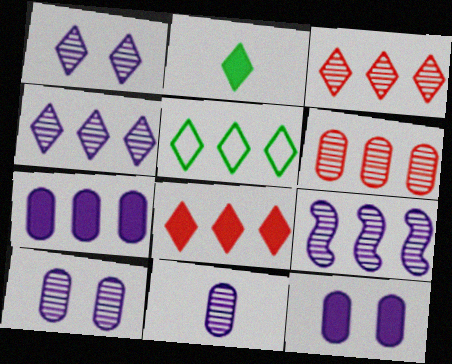[[1, 9, 11], 
[4, 5, 8]]